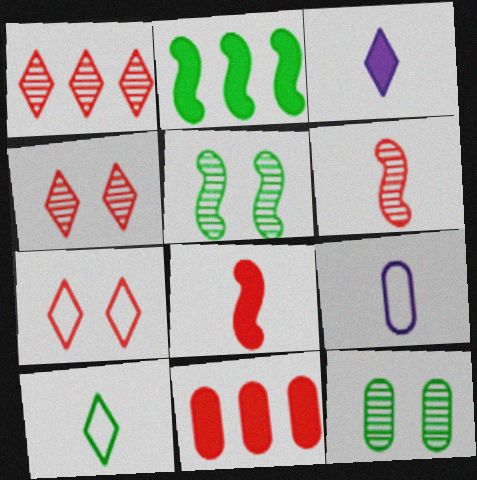[[2, 4, 9], 
[2, 10, 12], 
[6, 7, 11], 
[9, 11, 12]]